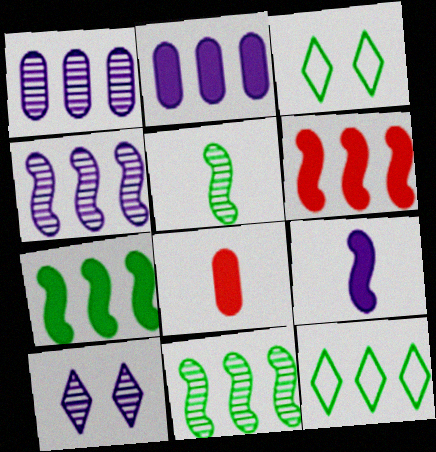[[1, 6, 12], 
[3, 4, 8]]